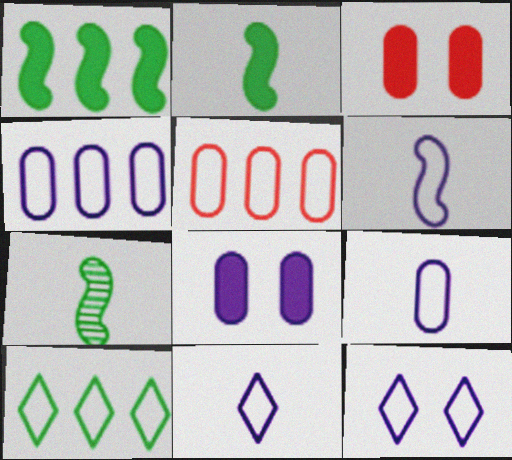[[4, 6, 12], 
[6, 9, 11]]